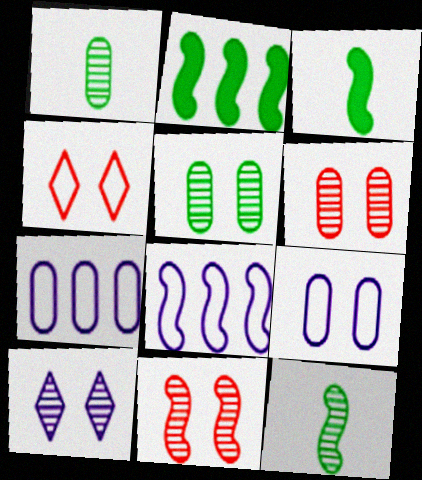[[3, 8, 11], 
[5, 10, 11]]